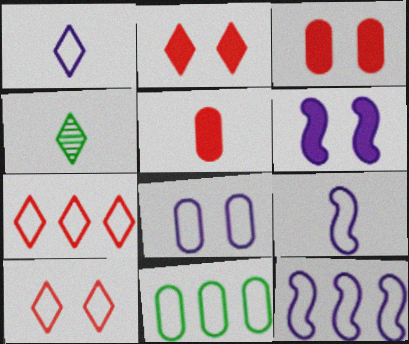[[1, 8, 12], 
[3, 4, 12], 
[4, 5, 9], 
[7, 11, 12], 
[9, 10, 11]]